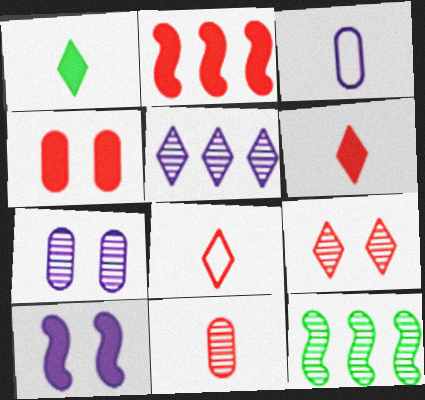[[2, 4, 6], 
[3, 5, 10]]